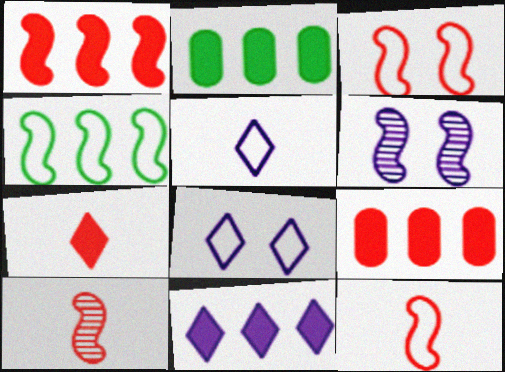[[1, 2, 11], 
[1, 3, 10], 
[2, 8, 10]]